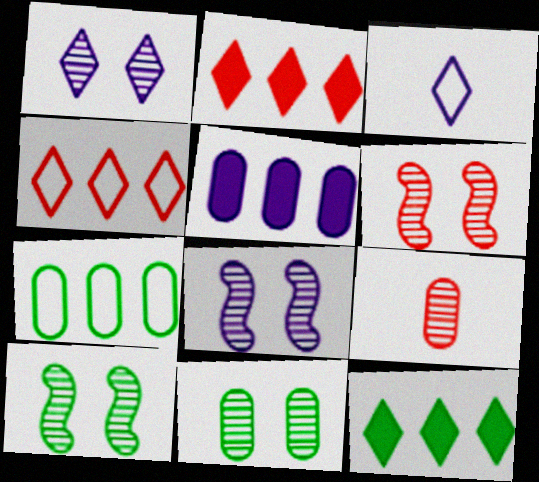[[1, 6, 11], 
[3, 5, 8], 
[6, 8, 10]]